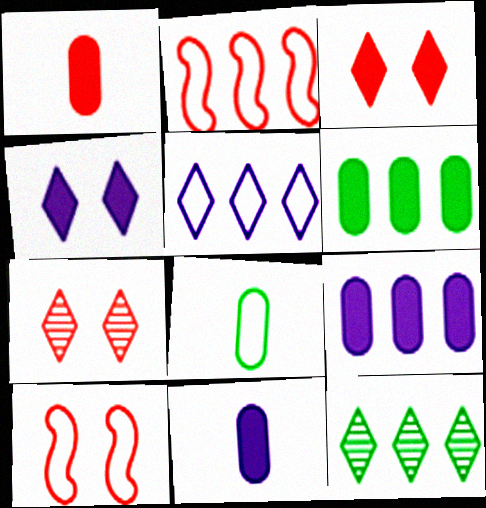[[1, 2, 7], 
[2, 9, 12], 
[5, 8, 10], 
[10, 11, 12]]